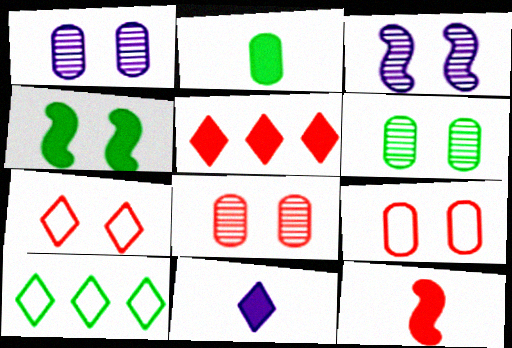[[1, 4, 7], 
[1, 6, 8], 
[1, 10, 12], 
[2, 11, 12]]